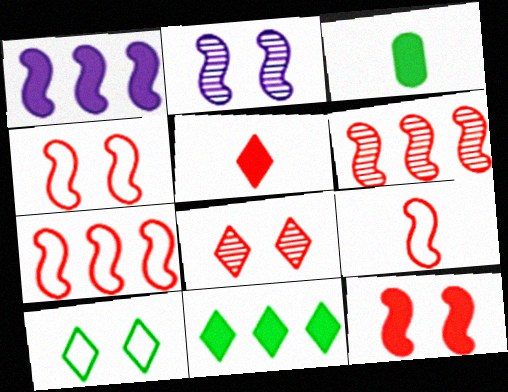[[4, 7, 9], 
[6, 9, 12]]